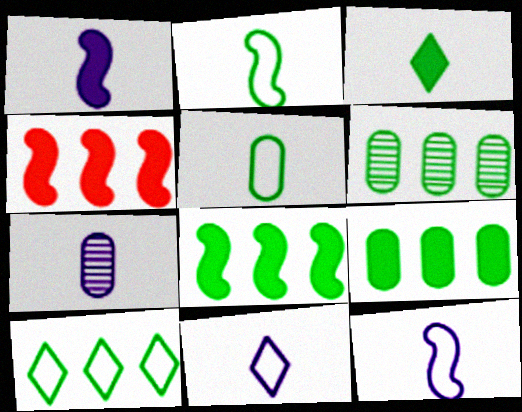[[1, 7, 11], 
[6, 8, 10]]